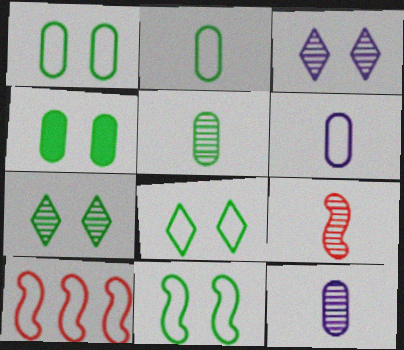[[1, 8, 11], 
[4, 7, 11], 
[6, 8, 10]]